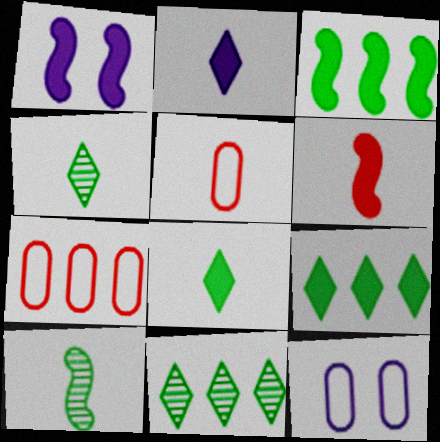[[1, 3, 6], 
[1, 4, 7], 
[1, 5, 11], 
[2, 5, 10], 
[6, 11, 12]]